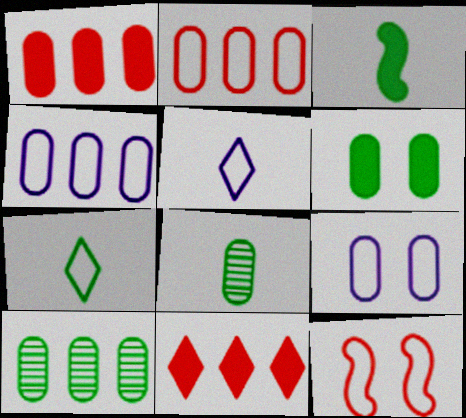[[1, 4, 10], 
[1, 8, 9], 
[3, 7, 8], 
[4, 7, 12]]